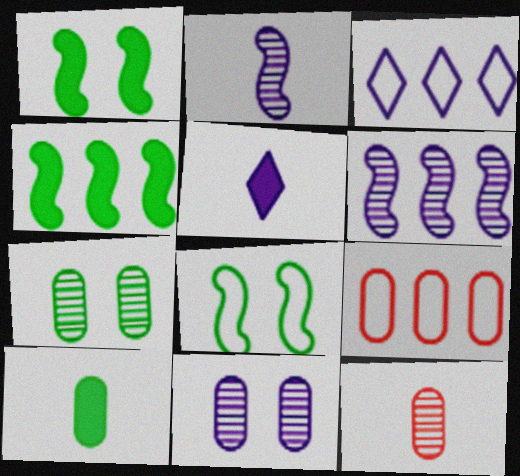[[1, 3, 12], 
[9, 10, 11]]